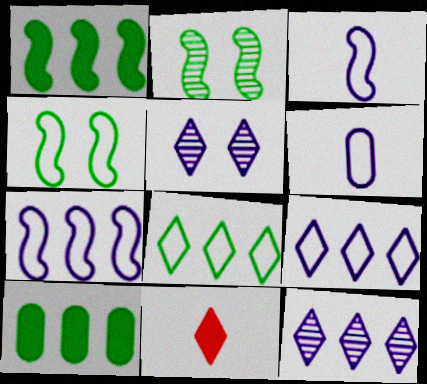[[5, 8, 11]]